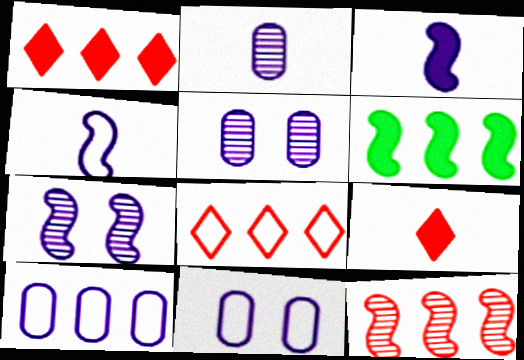[]